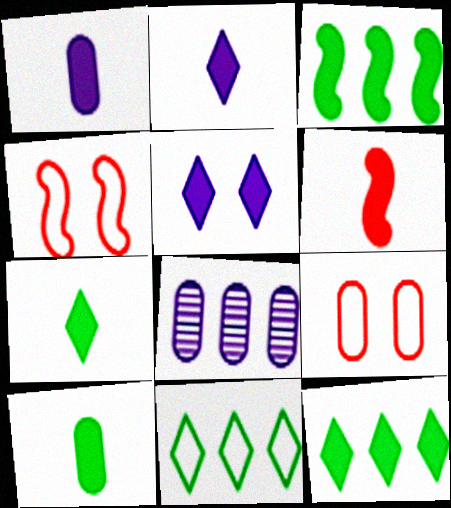[[1, 6, 7], 
[2, 6, 10], 
[4, 7, 8], 
[8, 9, 10]]